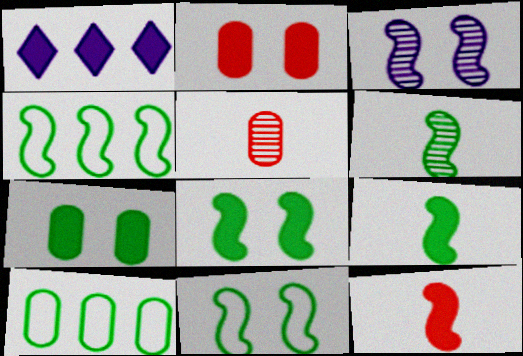[[1, 2, 9], 
[1, 5, 11], 
[1, 7, 12], 
[3, 4, 12], 
[4, 6, 8]]